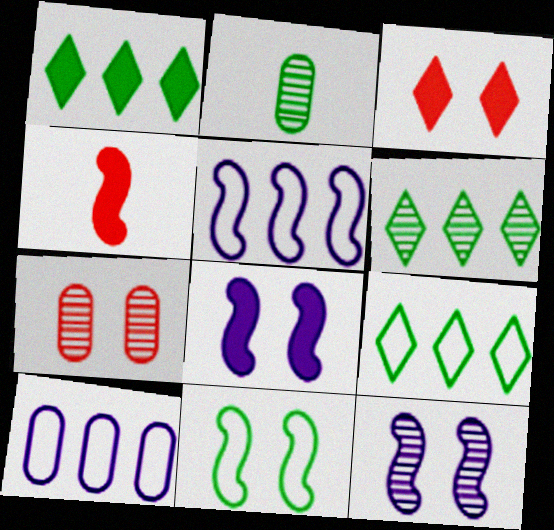[[1, 2, 11], 
[1, 6, 9], 
[2, 3, 5]]